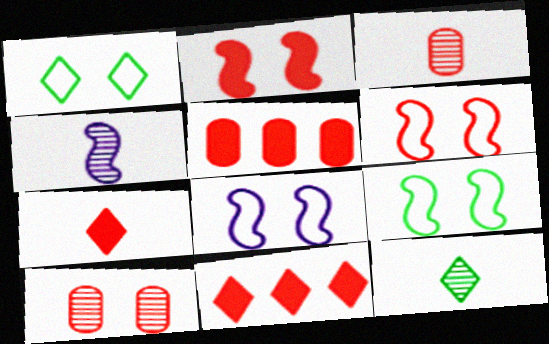[[1, 4, 5], 
[2, 5, 7], 
[3, 4, 12], 
[3, 6, 11], 
[5, 8, 12], 
[6, 8, 9]]